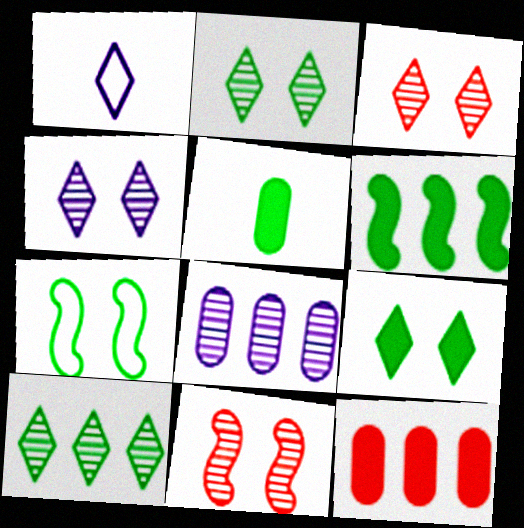[[2, 3, 4], 
[5, 6, 9], 
[5, 7, 10]]